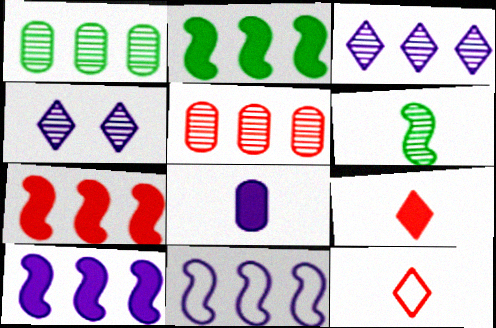[[2, 7, 10], 
[4, 5, 6], 
[4, 8, 11], 
[6, 8, 12]]